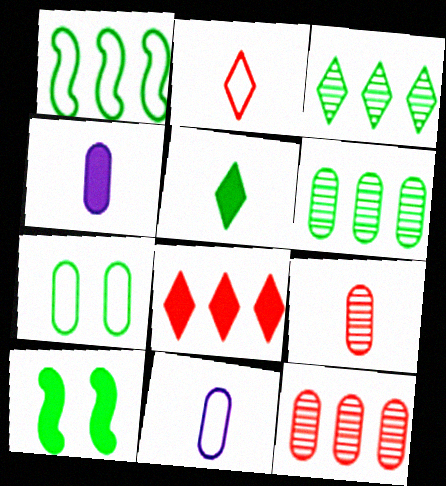[[4, 7, 12], 
[4, 8, 10]]